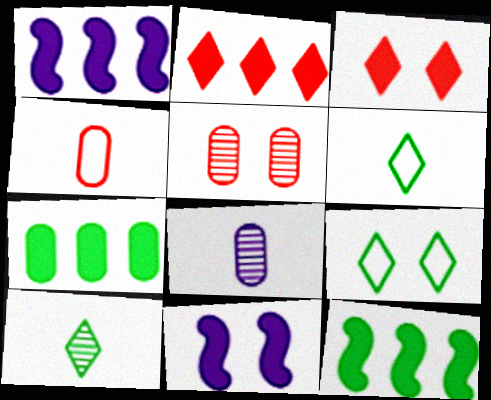[[1, 2, 7], 
[1, 5, 6], 
[5, 9, 11]]